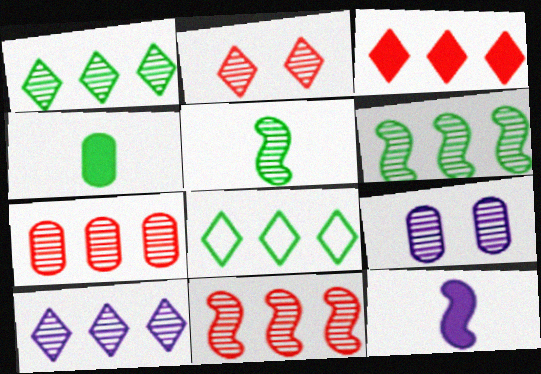[[3, 8, 10], 
[6, 7, 10]]